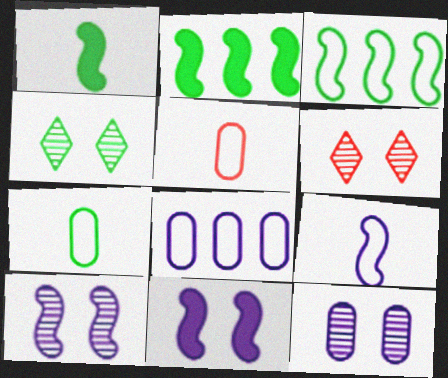[[1, 6, 8], 
[2, 4, 7]]